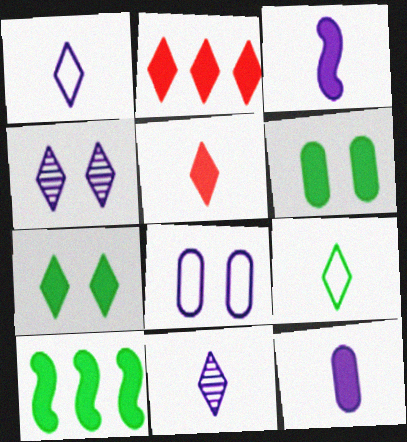[[2, 3, 6], 
[2, 4, 9], 
[5, 9, 11]]